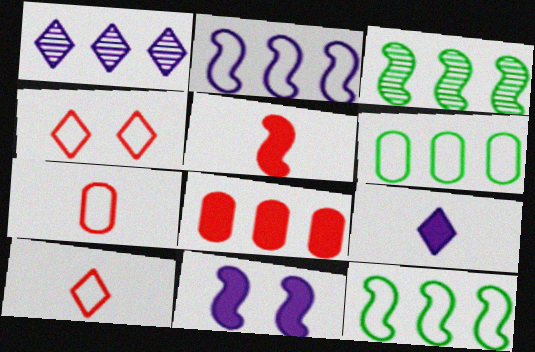[[1, 8, 12]]